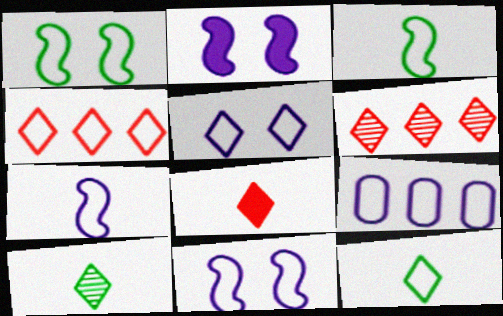[[4, 5, 12], 
[5, 7, 9]]